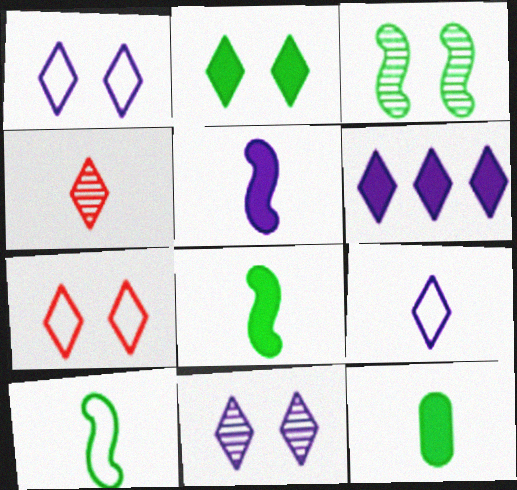[[2, 7, 11], 
[6, 9, 11]]